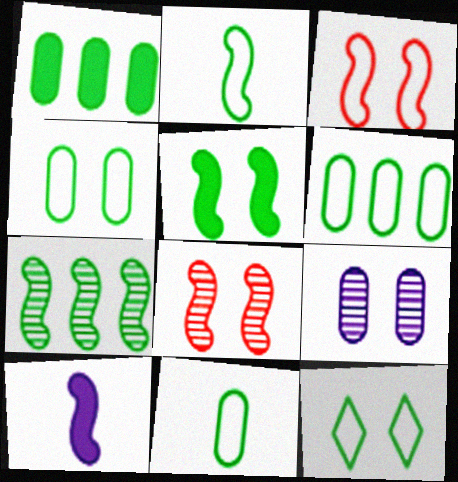[[2, 5, 7], 
[2, 6, 12], 
[3, 7, 10], 
[4, 6, 11]]